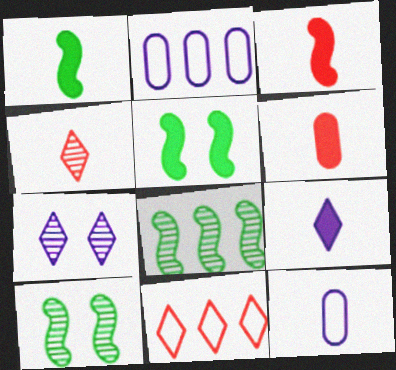[[1, 4, 12], 
[1, 6, 9], 
[2, 4, 5]]